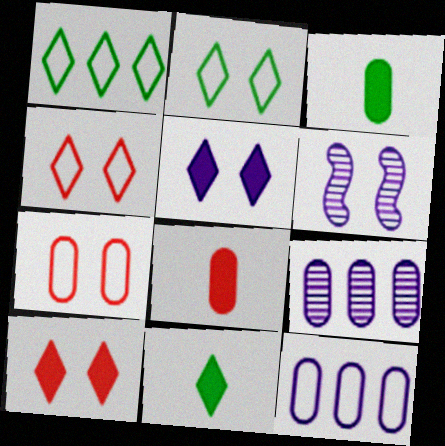[[1, 6, 8], 
[3, 7, 9]]